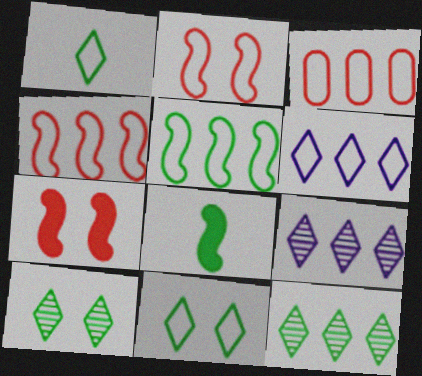[[3, 5, 6]]